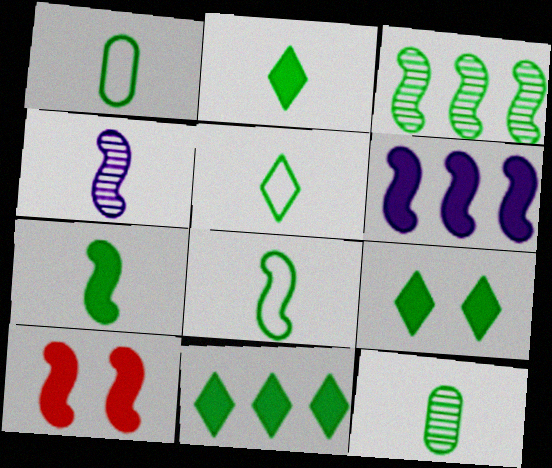[[1, 3, 9], 
[1, 5, 8], 
[2, 8, 12], 
[2, 9, 11], 
[5, 7, 12], 
[6, 7, 10]]